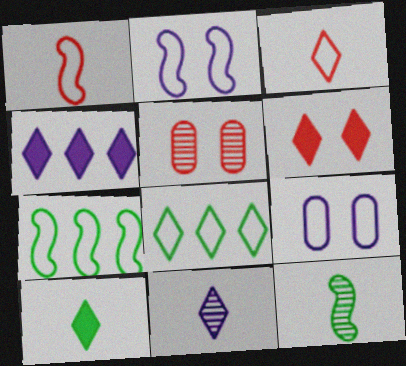[[1, 2, 7], 
[1, 8, 9], 
[3, 7, 9], 
[3, 10, 11], 
[4, 6, 10], 
[6, 8, 11]]